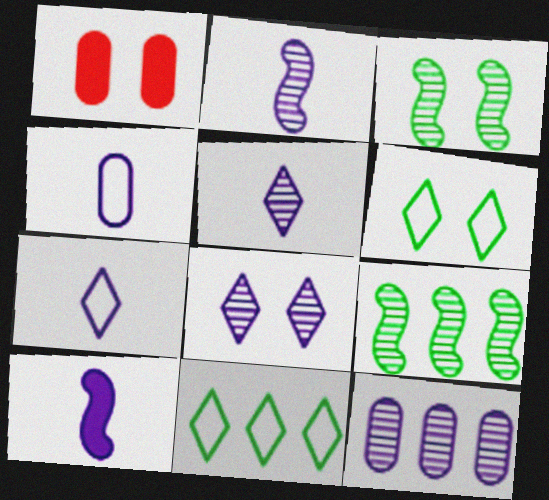[[1, 2, 11], 
[1, 7, 9], 
[2, 8, 12], 
[4, 5, 10]]